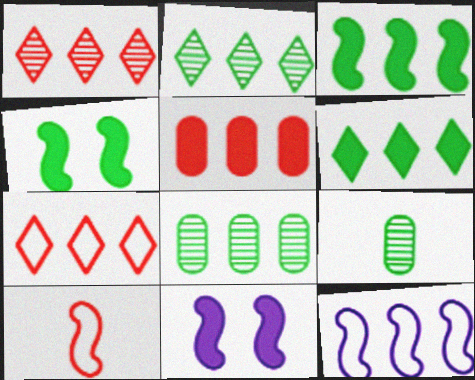[[2, 5, 12], 
[7, 9, 11]]